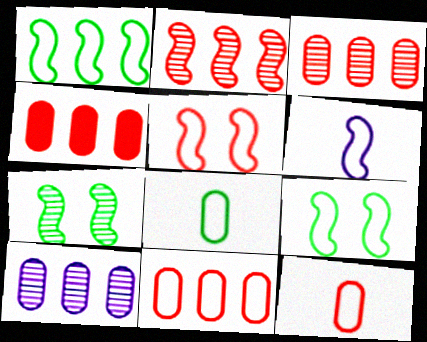[[1, 5, 6], 
[3, 4, 11]]